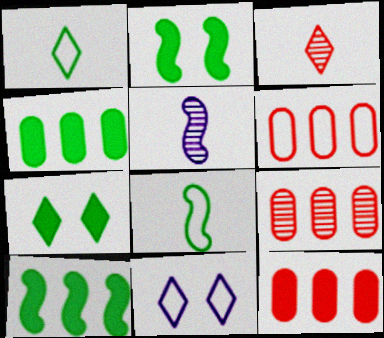[[5, 6, 7], 
[6, 8, 11], 
[6, 9, 12]]